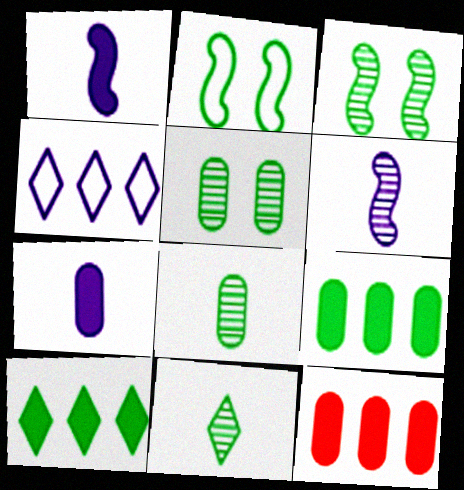[[2, 8, 10], 
[2, 9, 11]]